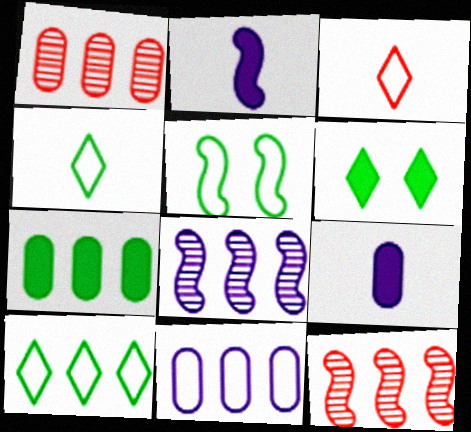[[1, 7, 11], 
[2, 5, 12], 
[3, 5, 11]]